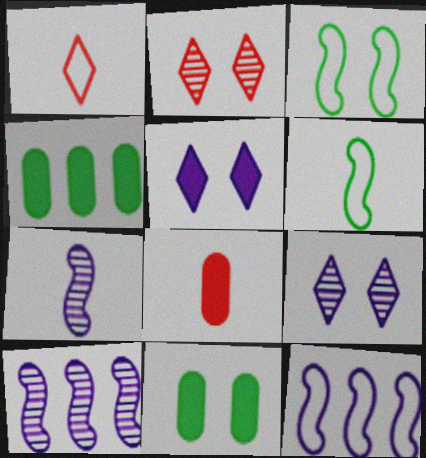[[1, 10, 11]]